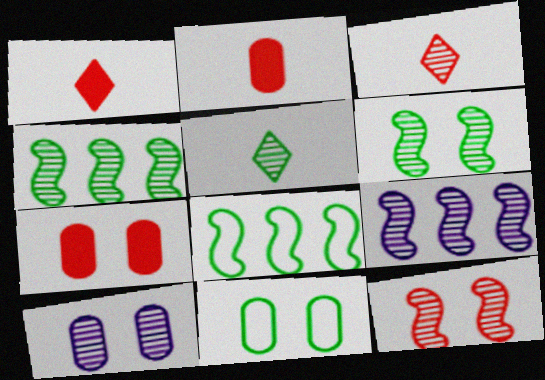[[1, 8, 10], 
[1, 9, 11], 
[3, 4, 10], 
[7, 10, 11]]